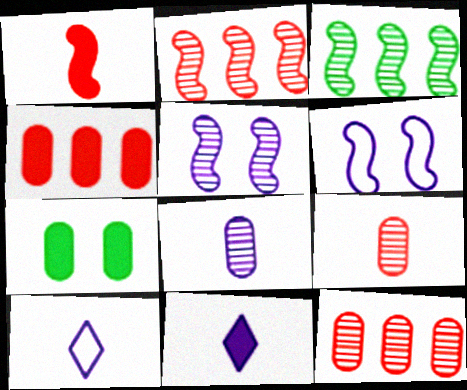[[1, 3, 6], 
[2, 7, 10]]